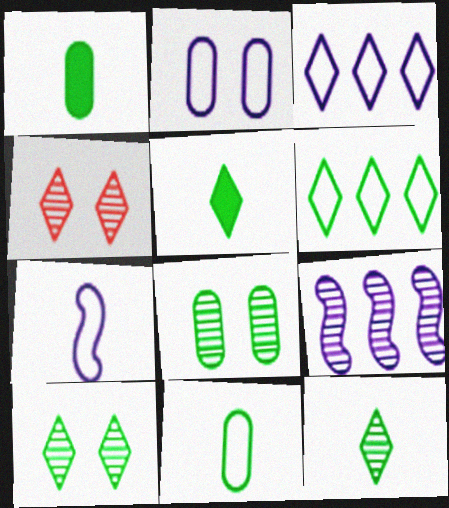[[2, 3, 7], 
[3, 4, 5], 
[5, 6, 10]]